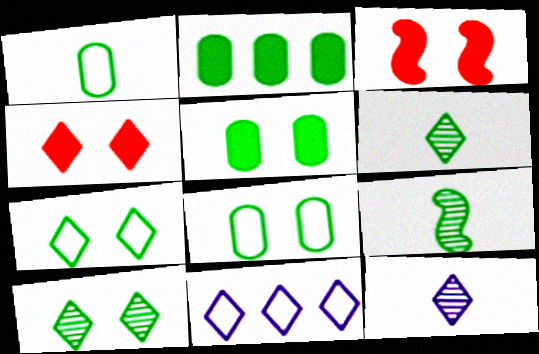[[2, 7, 9], 
[4, 6, 11]]